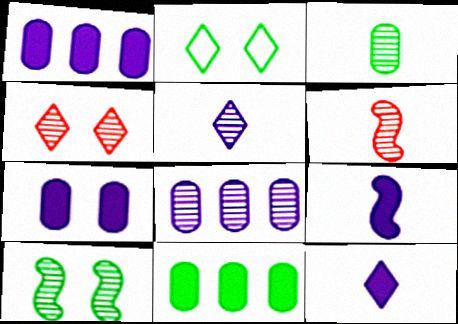[[1, 2, 6], 
[3, 5, 6]]